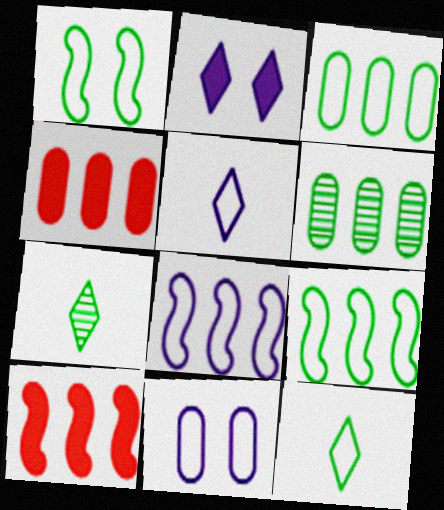[[1, 3, 12], 
[5, 8, 11], 
[7, 10, 11]]